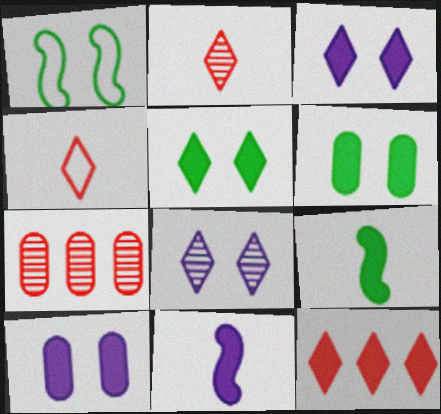[[6, 11, 12], 
[9, 10, 12]]